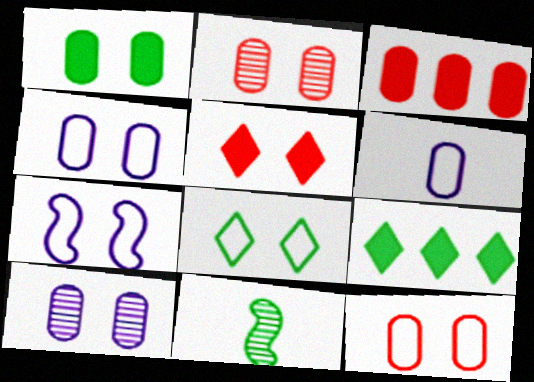[[1, 2, 4], 
[1, 10, 12], 
[7, 8, 12]]